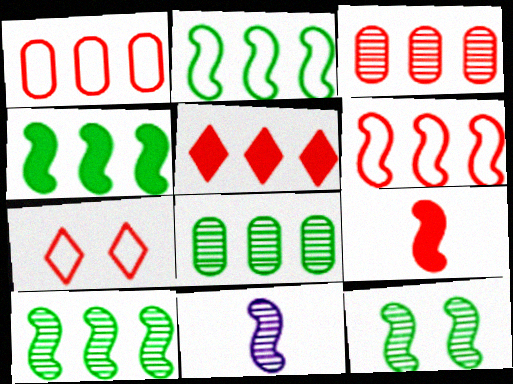[[2, 4, 10], 
[3, 5, 6], 
[3, 7, 9]]